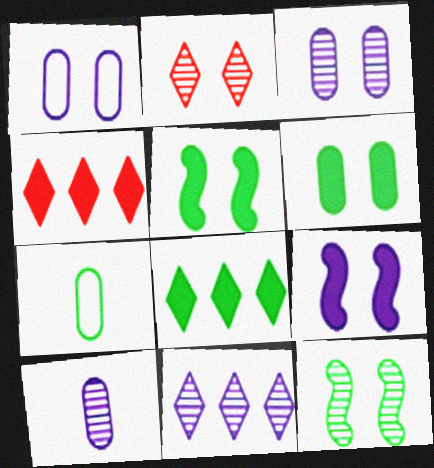[[1, 2, 5], 
[2, 3, 12], 
[7, 8, 12]]